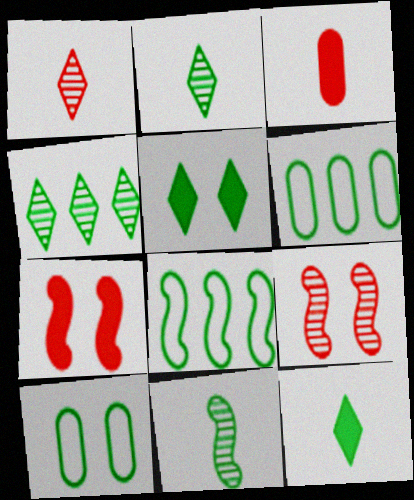[[5, 6, 11]]